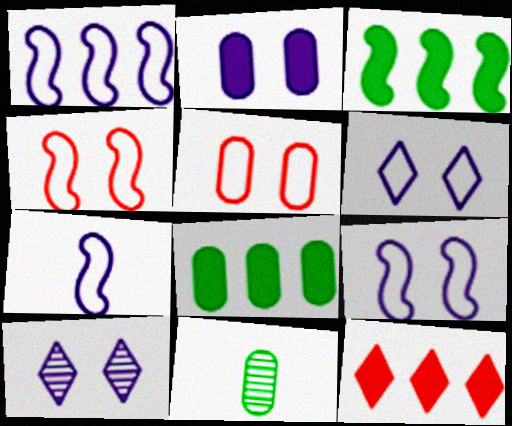[[1, 7, 9], 
[2, 9, 10], 
[9, 11, 12]]